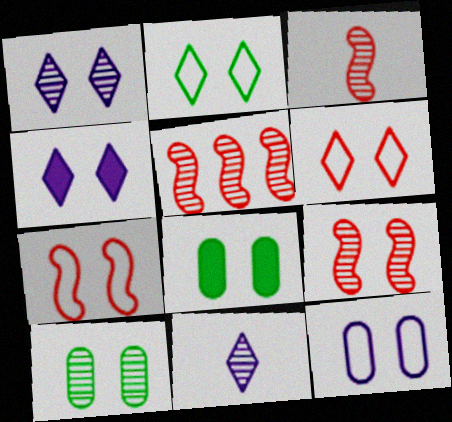[[1, 7, 8], 
[1, 9, 10], 
[2, 7, 12], 
[3, 5, 9], 
[4, 7, 10], 
[5, 10, 11]]